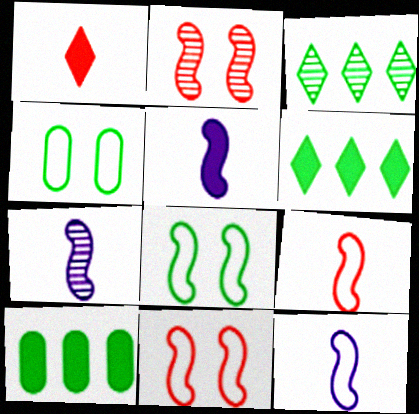[[5, 7, 12]]